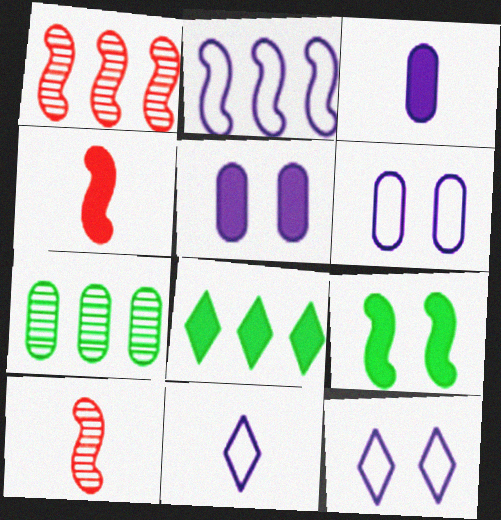[[2, 6, 11], 
[2, 9, 10], 
[4, 5, 8], 
[4, 7, 12], 
[6, 8, 10]]